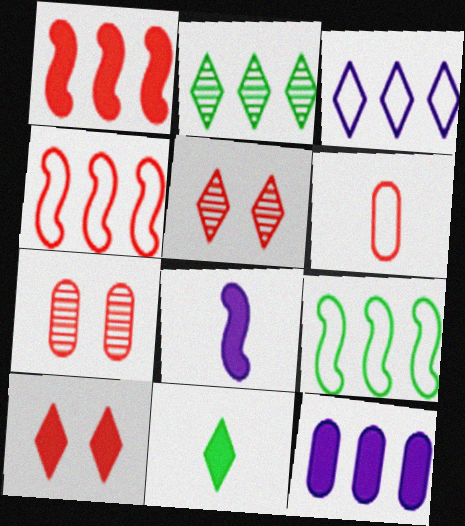[[1, 5, 6], 
[2, 4, 12], 
[3, 5, 11]]